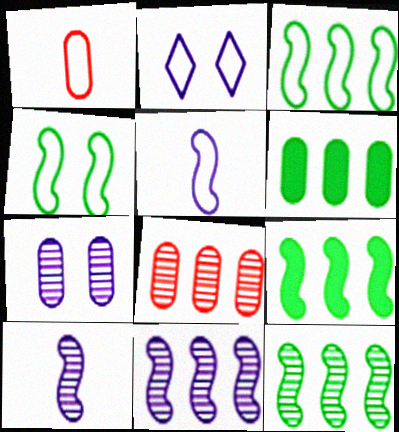[[1, 2, 3], 
[1, 6, 7], 
[3, 9, 12]]